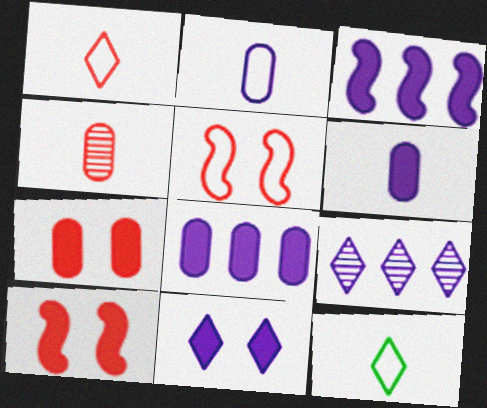[[3, 6, 11]]